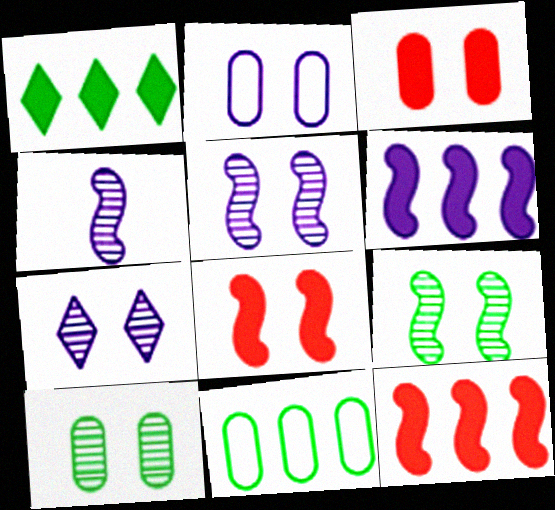[[2, 3, 10]]